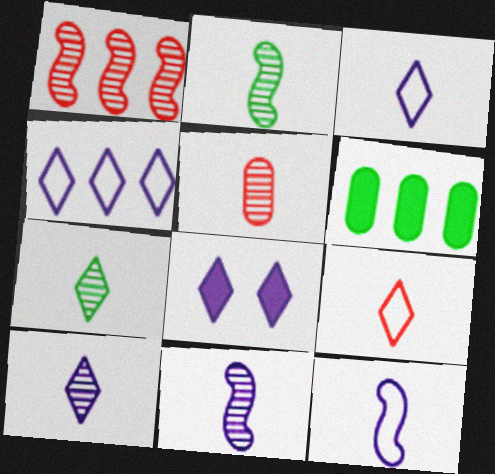[[1, 4, 6], 
[2, 5, 10], 
[4, 8, 10], 
[5, 7, 11]]